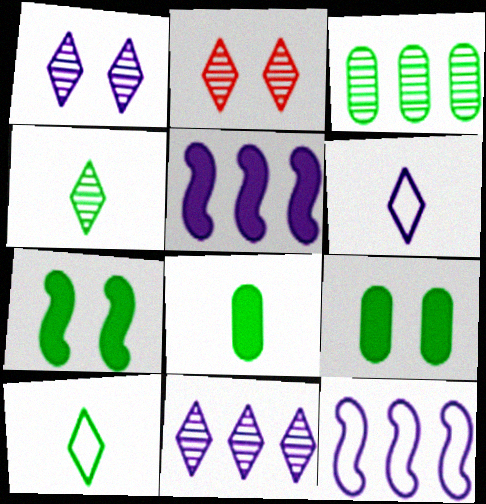[[2, 4, 11], 
[2, 8, 12], 
[3, 7, 10]]